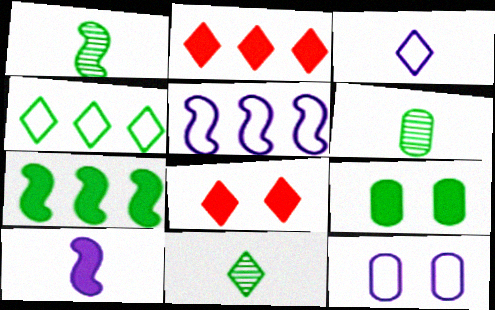[[1, 2, 12], 
[1, 4, 9], 
[1, 6, 11], 
[2, 9, 10], 
[3, 5, 12], 
[5, 6, 8]]